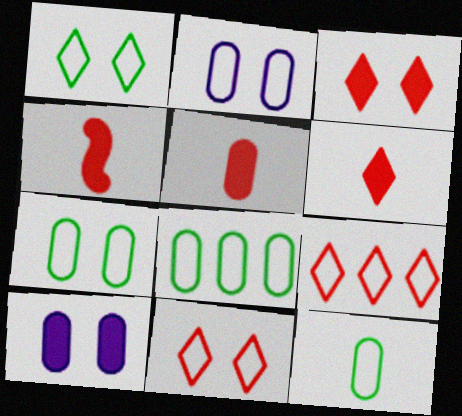[[4, 5, 6], 
[7, 8, 12]]